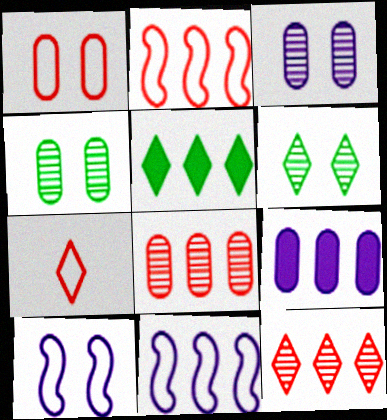[[1, 2, 7], 
[5, 8, 11]]